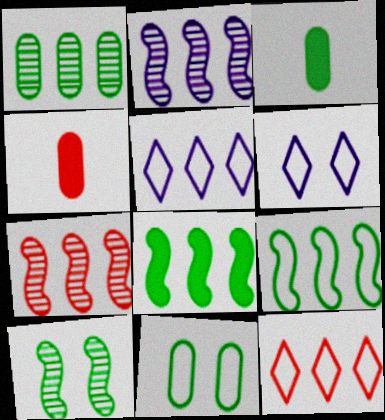[[1, 3, 11], 
[3, 6, 7], 
[4, 5, 10]]